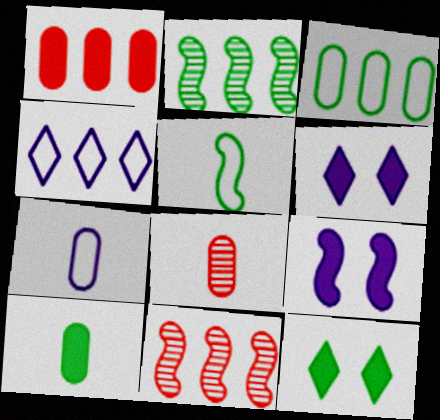[[1, 2, 4], 
[5, 9, 11], 
[7, 8, 10], 
[7, 11, 12]]